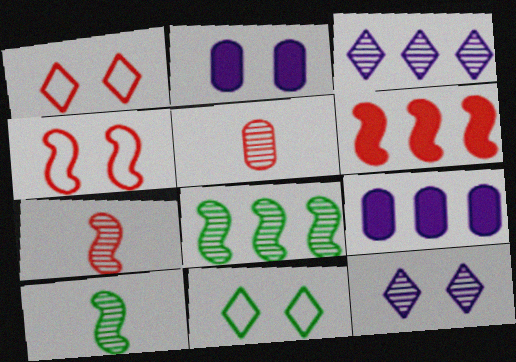[[1, 5, 6], 
[1, 9, 10], 
[4, 6, 7], 
[5, 8, 12], 
[7, 9, 11]]